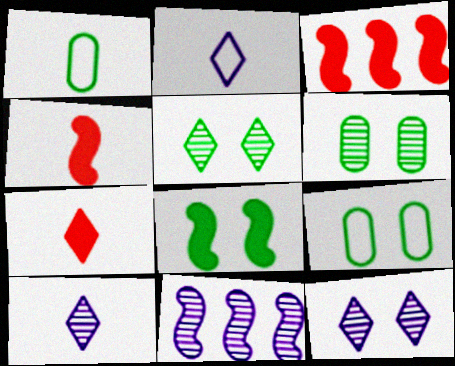[[1, 3, 12], 
[1, 4, 10], 
[2, 3, 6], 
[3, 9, 10], 
[5, 8, 9], 
[7, 9, 11]]